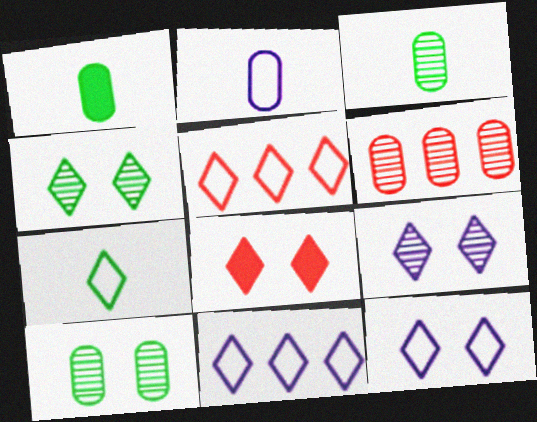[[4, 8, 12], 
[5, 7, 12]]